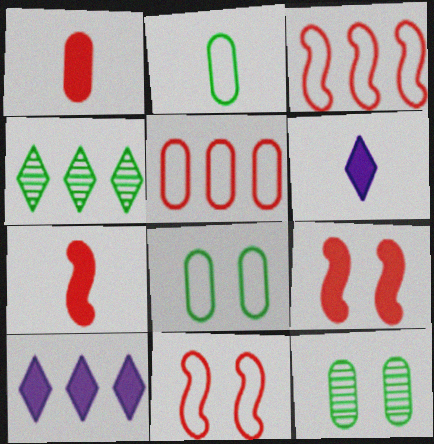[[3, 6, 12]]